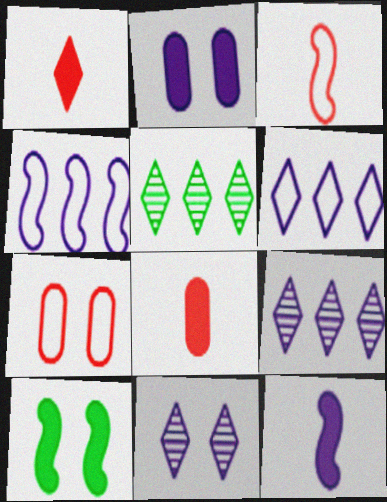[[2, 3, 5], 
[5, 7, 12], 
[7, 10, 11]]